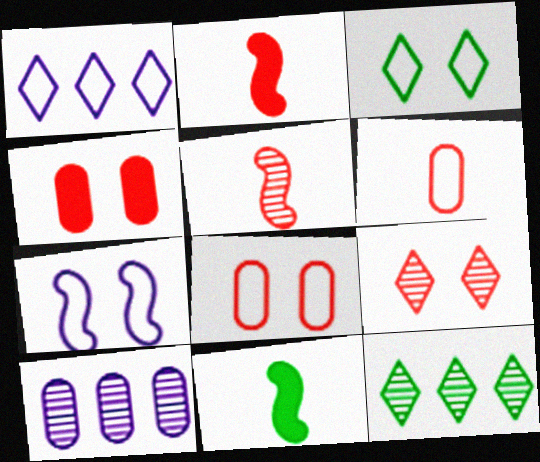[[2, 3, 10], 
[3, 7, 8]]